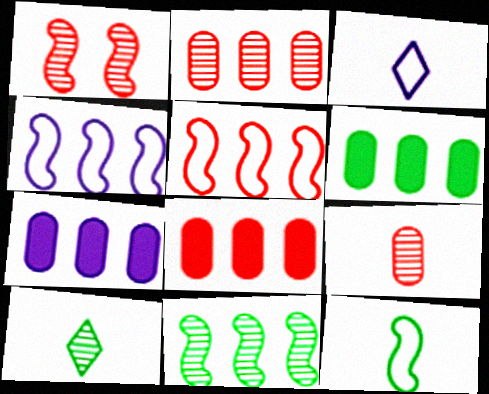[[1, 3, 6], 
[6, 7, 8]]